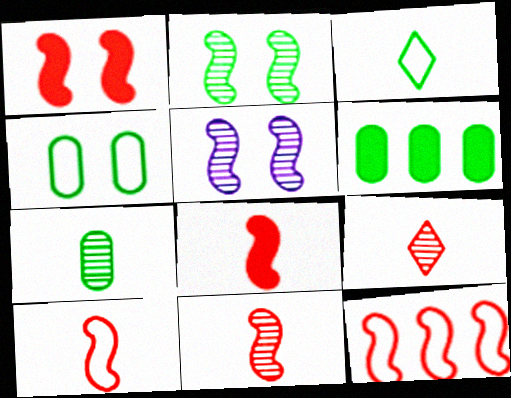[[1, 11, 12], 
[2, 3, 6], 
[4, 6, 7], 
[8, 10, 11]]